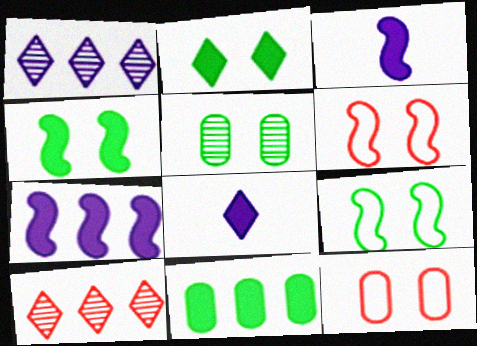[[2, 5, 9]]